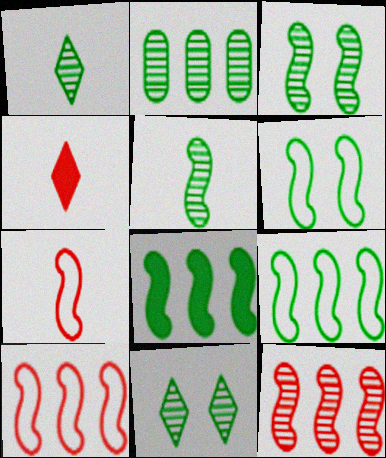[[1, 2, 3], 
[2, 5, 11], 
[5, 6, 8]]